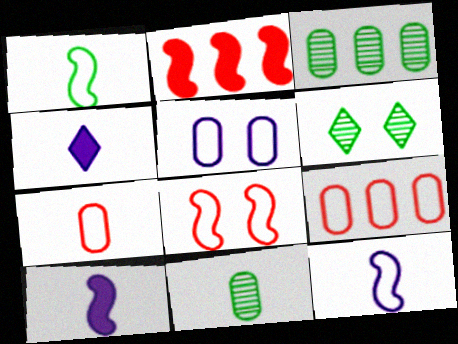[[3, 4, 8], 
[6, 9, 10]]